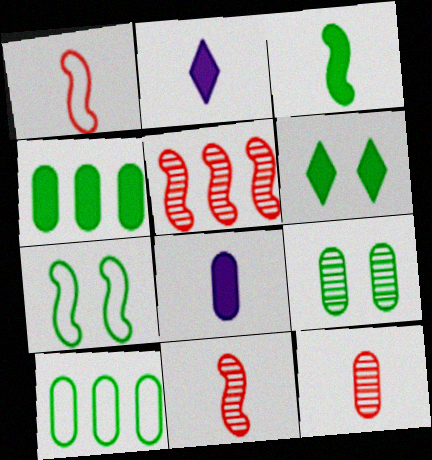[[3, 4, 6], 
[6, 7, 9]]